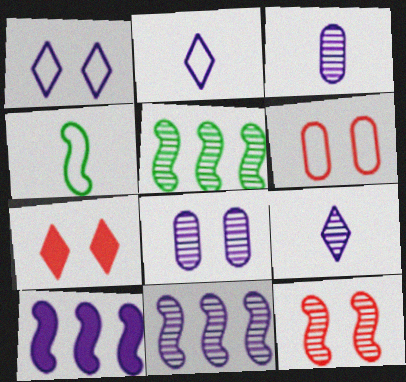[[1, 3, 10], 
[2, 8, 10], 
[4, 10, 12], 
[6, 7, 12], 
[8, 9, 11]]